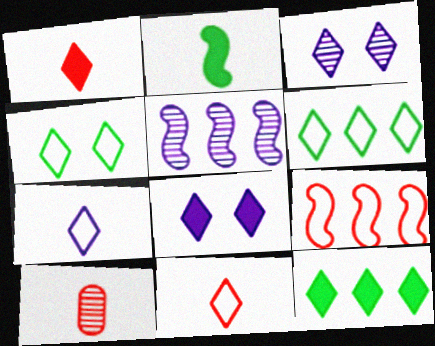[[1, 3, 6], 
[1, 8, 12], 
[2, 7, 10], 
[3, 11, 12]]